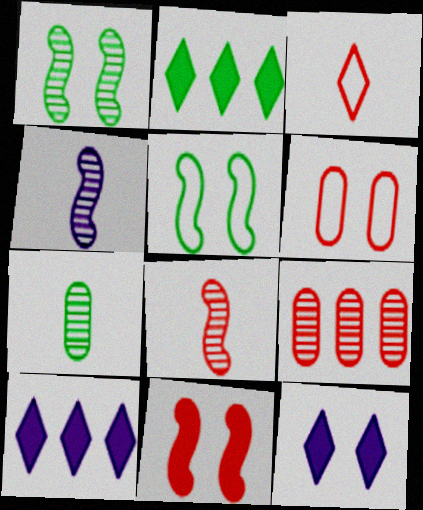[[1, 6, 12], 
[2, 4, 6], 
[2, 5, 7], 
[3, 9, 11]]